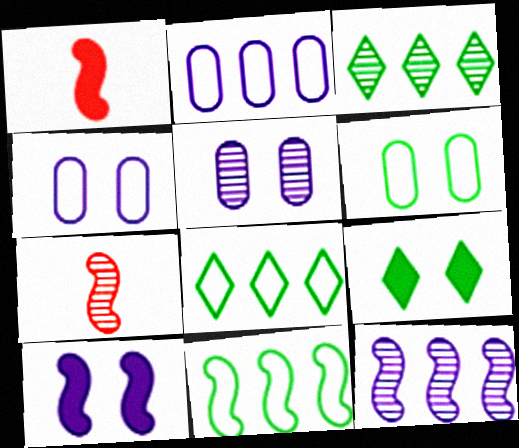[[1, 3, 4], 
[1, 5, 8], 
[2, 7, 9], 
[3, 5, 7], 
[7, 10, 11]]